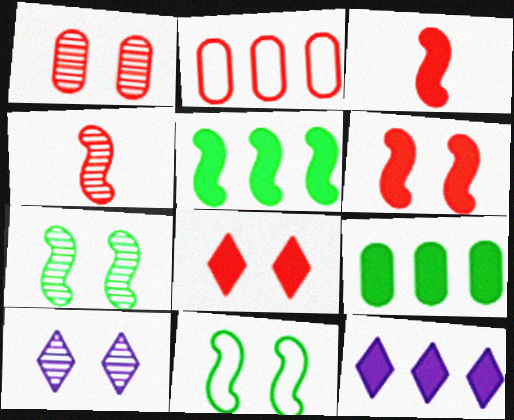[[1, 7, 10], 
[2, 4, 8]]